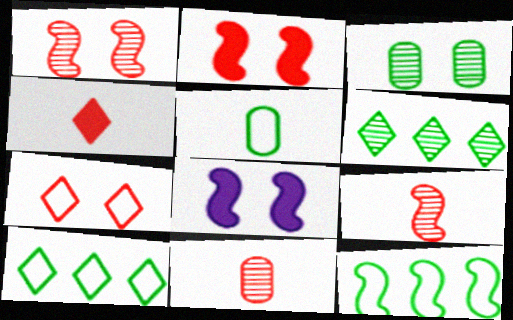[[3, 7, 8], 
[8, 9, 12], 
[8, 10, 11]]